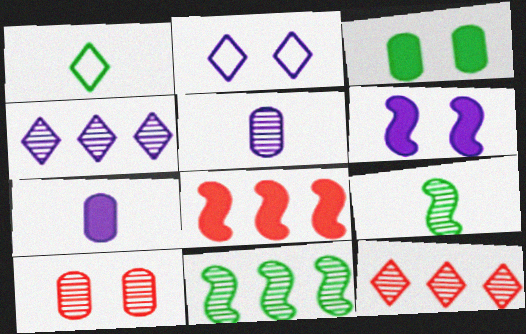[[1, 3, 11], 
[4, 9, 10]]